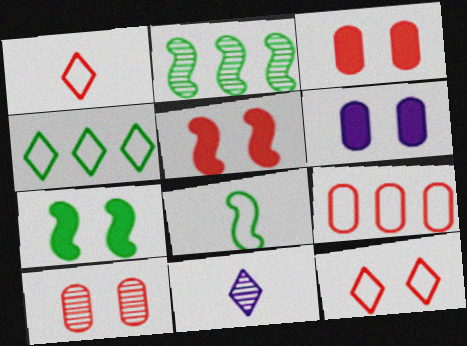[[1, 2, 6], 
[2, 7, 8], 
[2, 10, 11], 
[5, 10, 12], 
[7, 9, 11]]